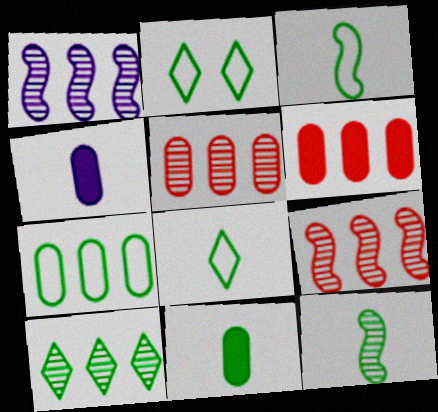[[1, 5, 10], 
[2, 3, 7], 
[2, 4, 9], 
[8, 11, 12]]